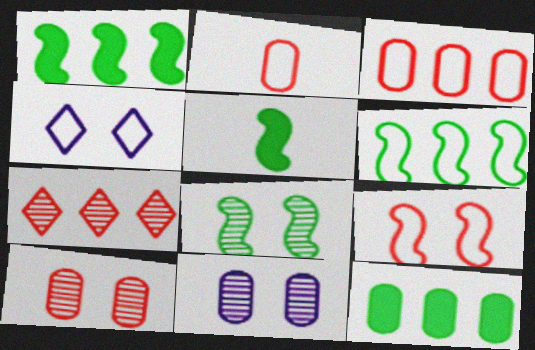[[2, 4, 6], 
[2, 11, 12], 
[5, 6, 8]]